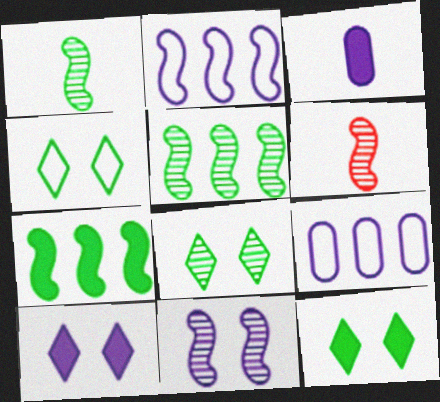[[4, 8, 12], 
[5, 6, 11], 
[6, 9, 12]]